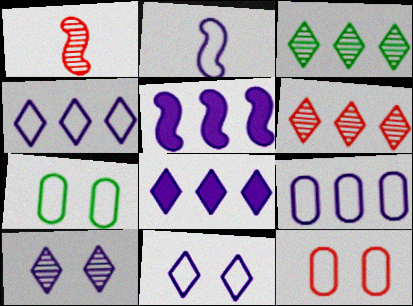[[1, 7, 8], 
[2, 9, 11]]